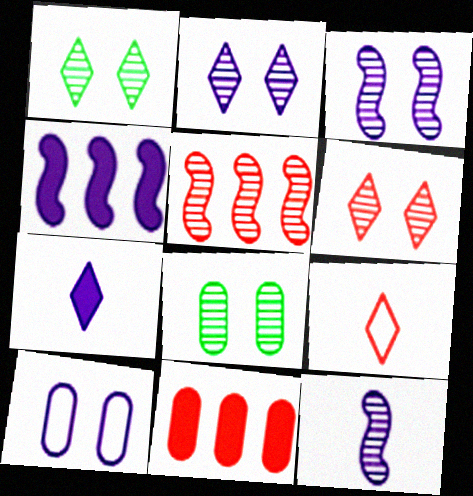[[1, 2, 6], 
[3, 6, 8], 
[4, 8, 9]]